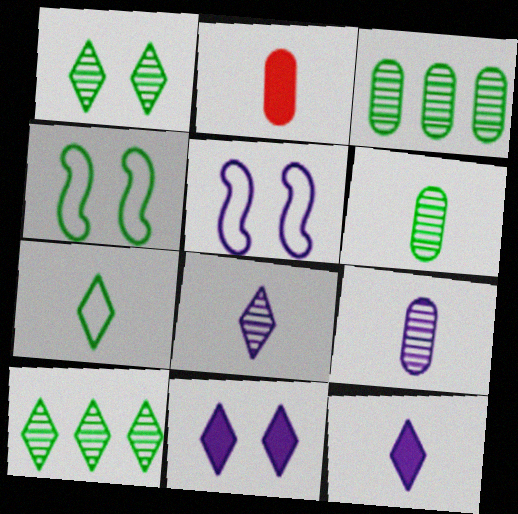[[2, 5, 10]]